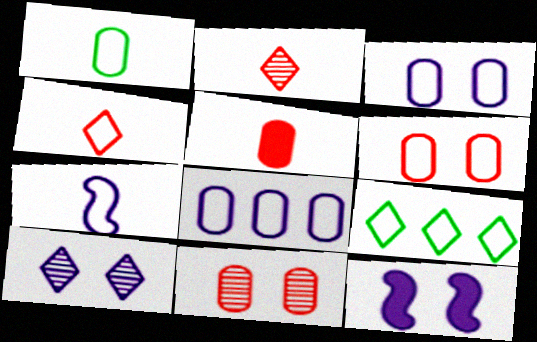[[1, 4, 7], 
[1, 6, 8], 
[3, 10, 12], 
[6, 7, 9]]